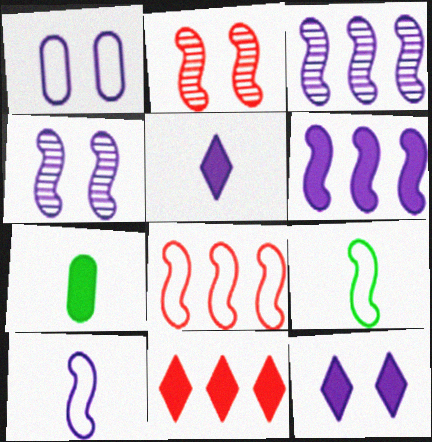[[1, 3, 5], 
[1, 4, 12], 
[2, 6, 9], 
[4, 6, 10]]